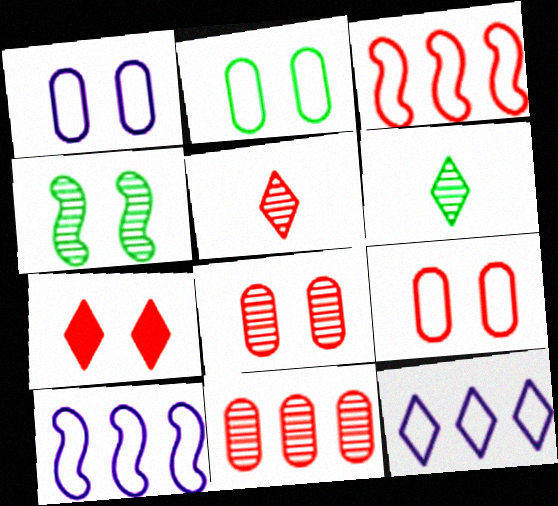[[1, 2, 9], 
[1, 4, 7], 
[6, 7, 12]]